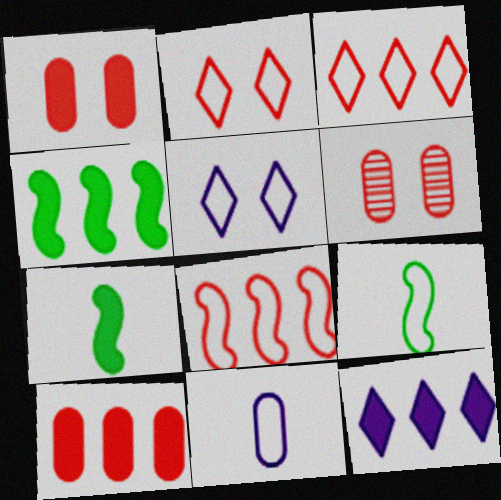[[1, 7, 12], 
[4, 10, 12], 
[6, 9, 12]]